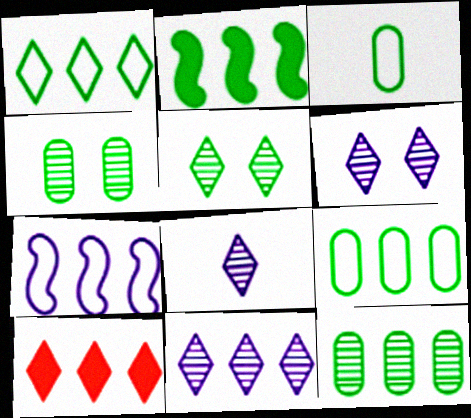[[1, 2, 12], 
[1, 10, 11], 
[2, 3, 5], 
[6, 8, 11], 
[7, 10, 12]]